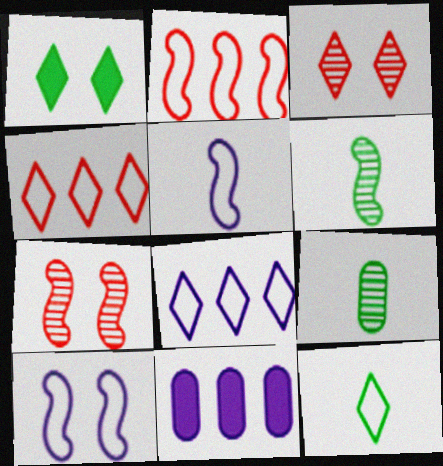[[7, 11, 12]]